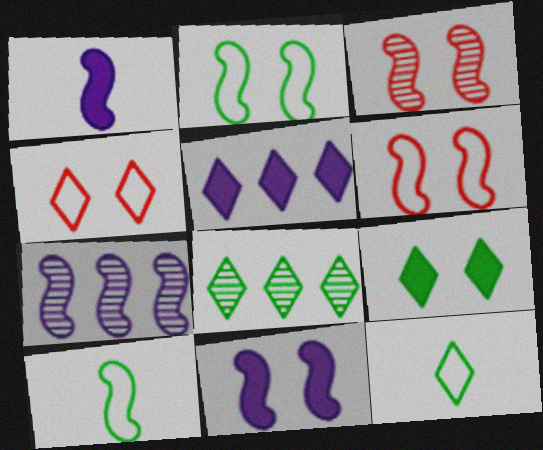[[2, 3, 11], 
[8, 9, 12]]